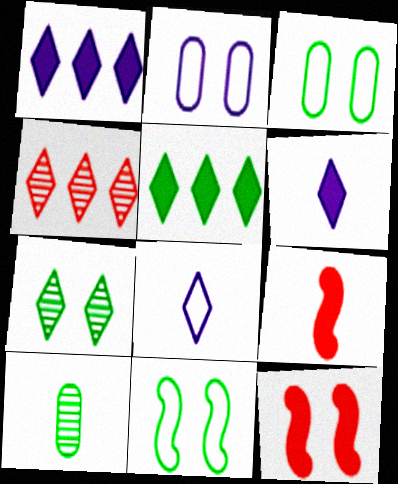[[2, 7, 12], 
[5, 10, 11], 
[8, 9, 10]]